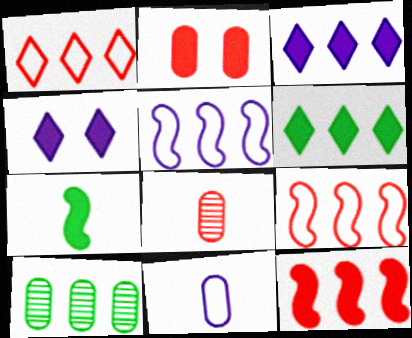[[2, 3, 7], 
[2, 10, 11], 
[3, 9, 10]]